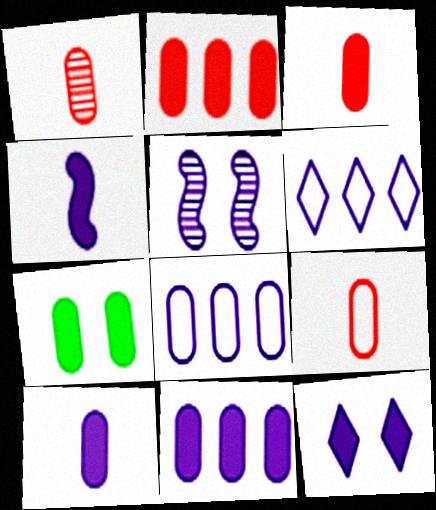[[1, 3, 9], 
[1, 7, 8], 
[2, 7, 10], 
[3, 7, 11], 
[4, 11, 12], 
[5, 6, 10]]